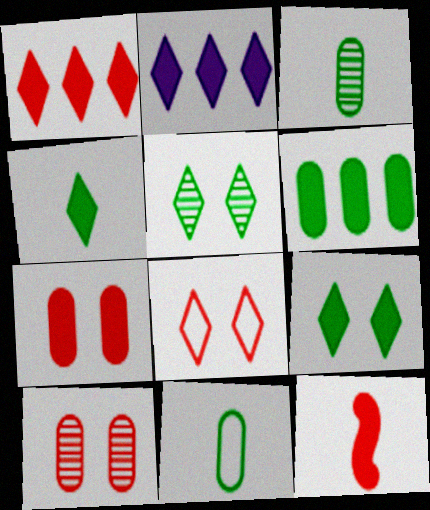[[1, 7, 12]]